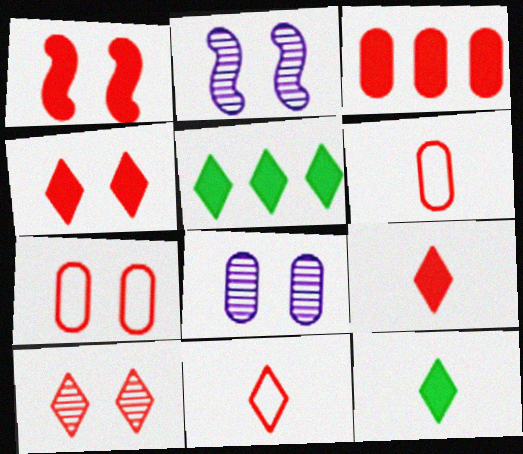[[1, 3, 9], 
[1, 7, 10], 
[2, 5, 6]]